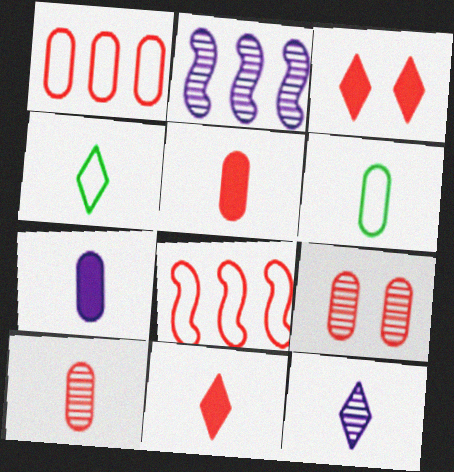[[1, 5, 9], 
[2, 3, 6], 
[3, 8, 10], 
[4, 11, 12], 
[6, 7, 10], 
[8, 9, 11]]